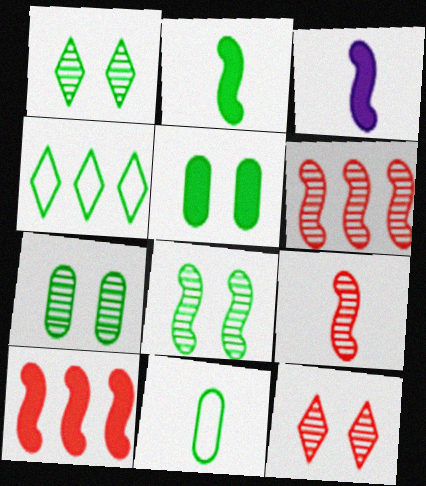[[1, 7, 8], 
[2, 4, 7]]